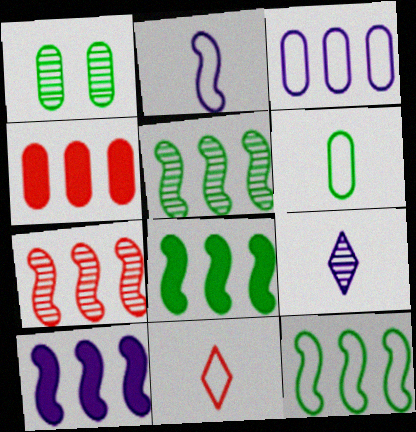[[1, 7, 9], 
[1, 10, 11], 
[2, 6, 11], 
[5, 8, 12], 
[7, 10, 12]]